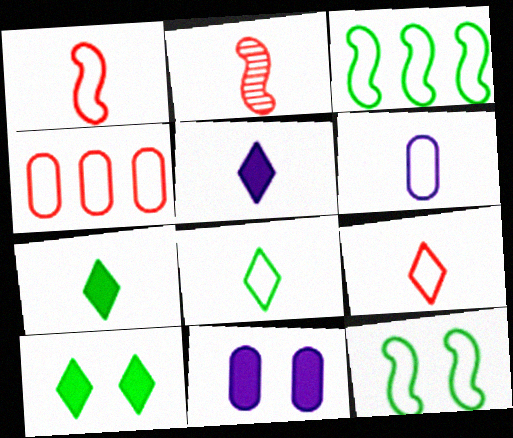[[1, 6, 8], 
[2, 6, 7]]